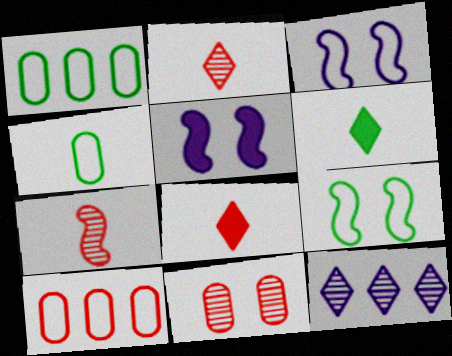[[1, 2, 5]]